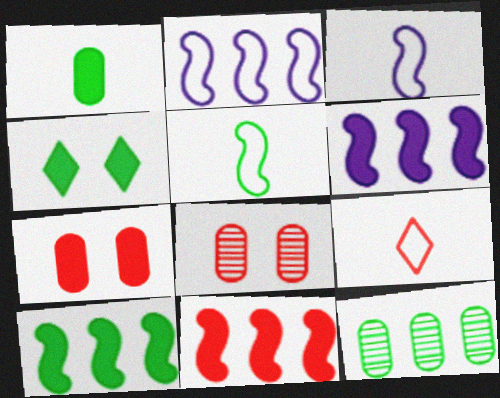[[1, 4, 10], 
[4, 5, 12], 
[6, 10, 11], 
[8, 9, 11]]